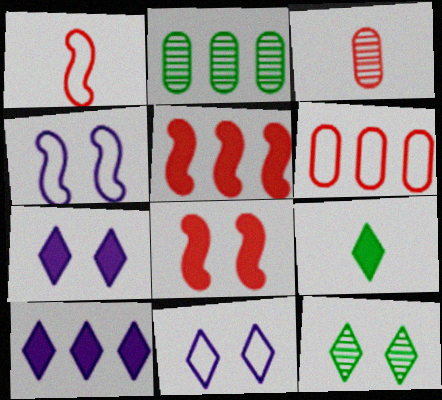[[1, 2, 7]]